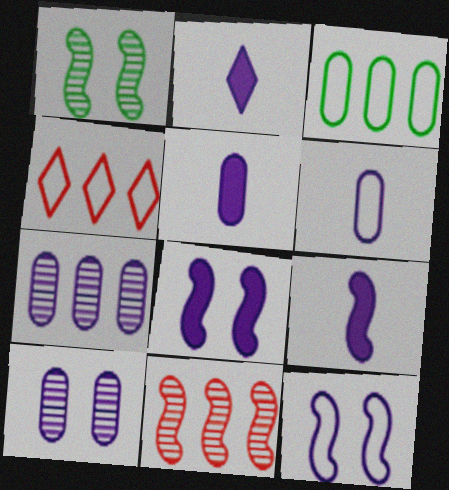[[1, 4, 5], 
[2, 5, 9], 
[2, 7, 12]]